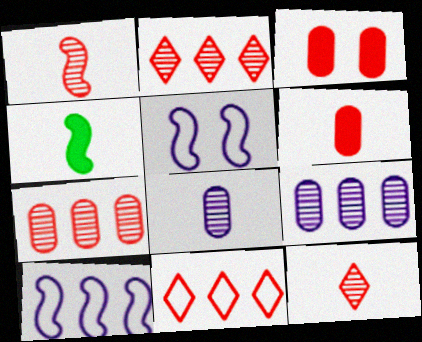[[1, 3, 11]]